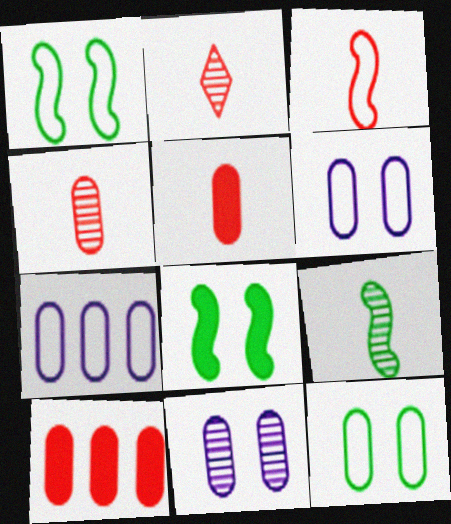[[2, 3, 5], 
[2, 7, 8]]